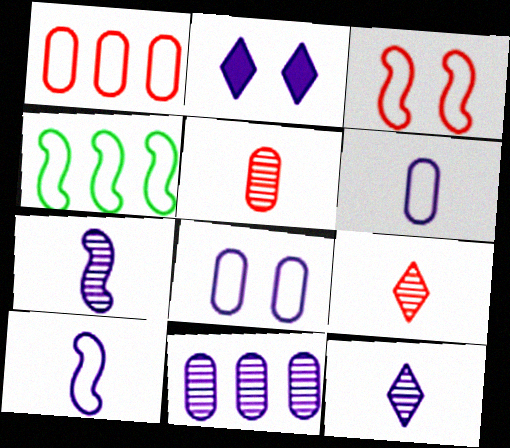[[2, 4, 5], 
[2, 10, 11], 
[3, 4, 10]]